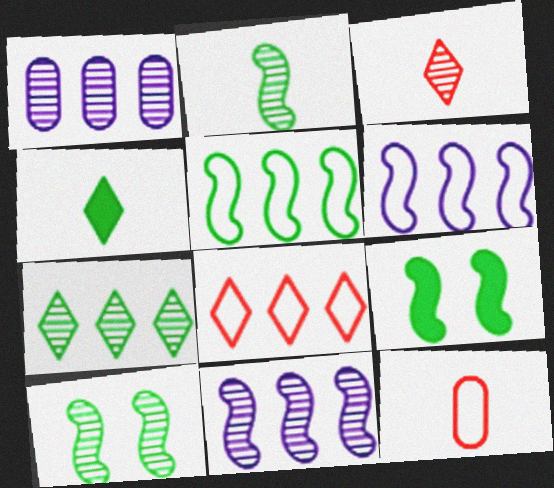[[1, 3, 10], 
[2, 5, 9]]